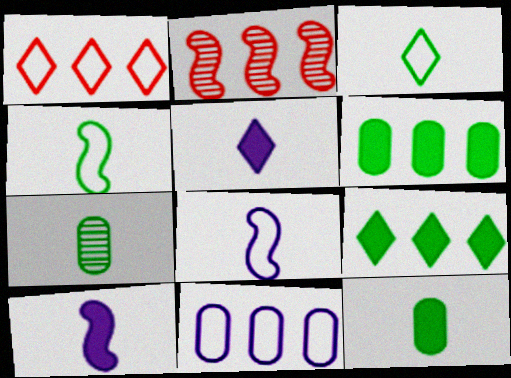[[2, 9, 11]]